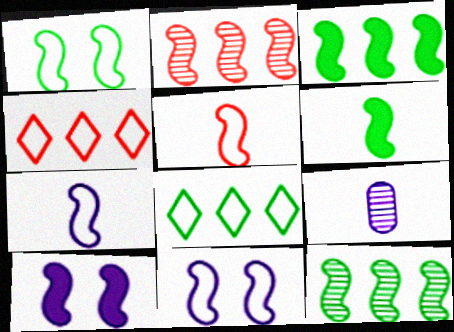[[1, 6, 12], 
[2, 6, 11], 
[5, 10, 12]]